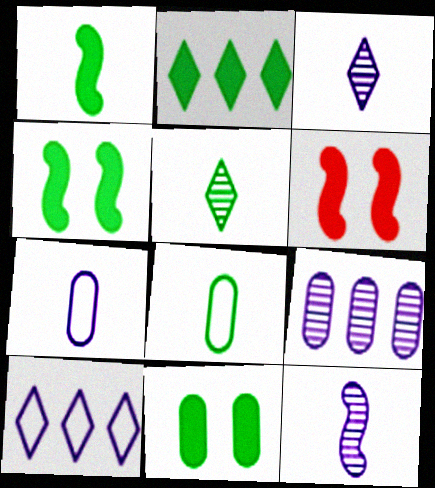[[1, 2, 11], 
[1, 5, 8]]